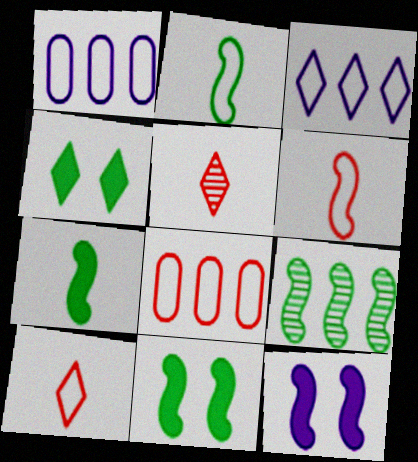[[1, 5, 11], 
[2, 9, 11], 
[3, 4, 5], 
[6, 9, 12]]